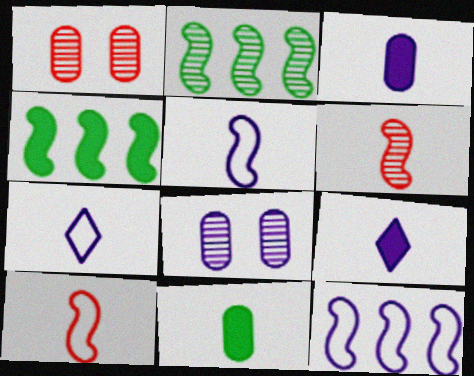[[1, 4, 7], 
[6, 7, 11], 
[8, 9, 12]]